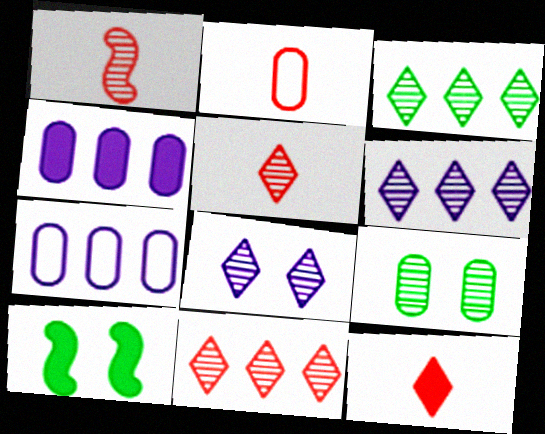[[1, 2, 12], 
[1, 6, 9], 
[2, 4, 9], 
[2, 6, 10], 
[3, 5, 8], 
[3, 6, 11], 
[4, 10, 12], 
[5, 7, 10]]